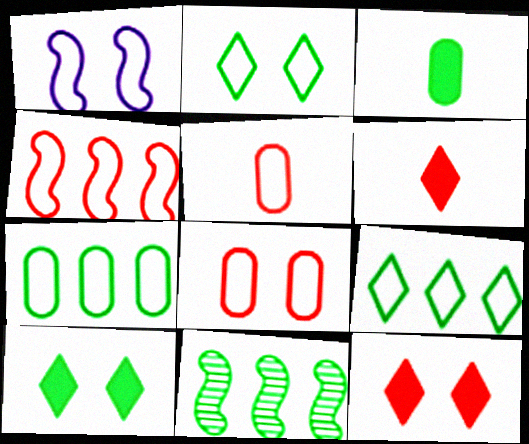[[1, 2, 8], 
[1, 5, 9], 
[2, 3, 11]]